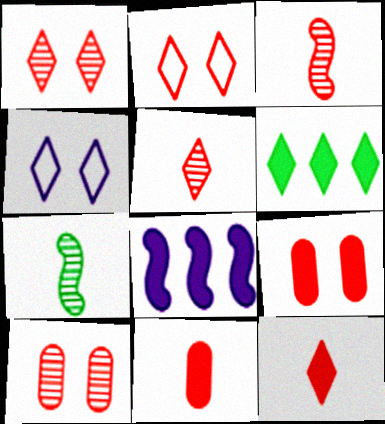[[4, 5, 6]]